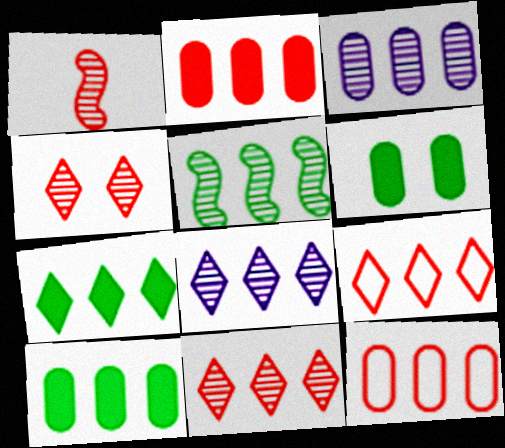[[3, 5, 11], 
[3, 10, 12], 
[7, 8, 9]]